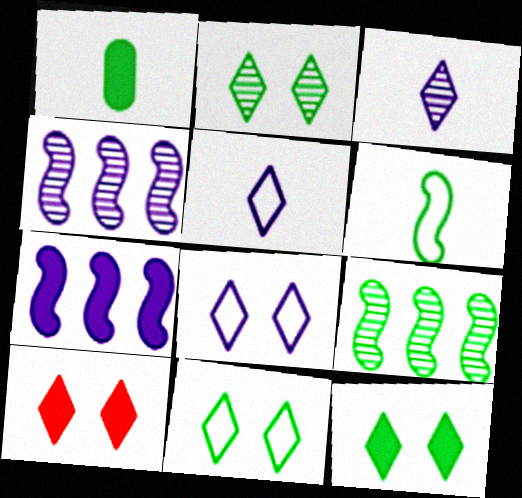[[1, 7, 10], 
[1, 9, 11], 
[2, 8, 10], 
[2, 11, 12]]